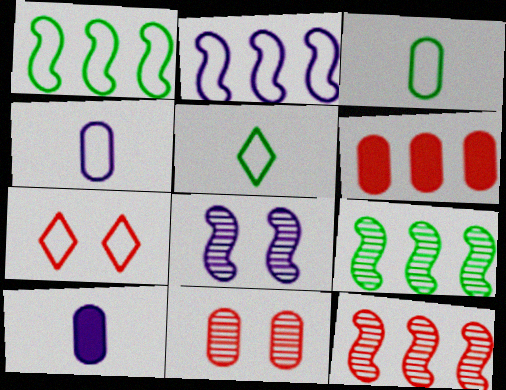[[1, 4, 7], 
[2, 3, 7], 
[5, 6, 8], 
[7, 9, 10]]